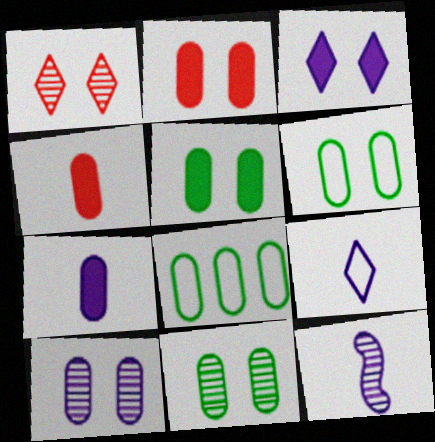[[2, 6, 10], 
[4, 8, 10], 
[5, 6, 11], 
[7, 9, 12]]